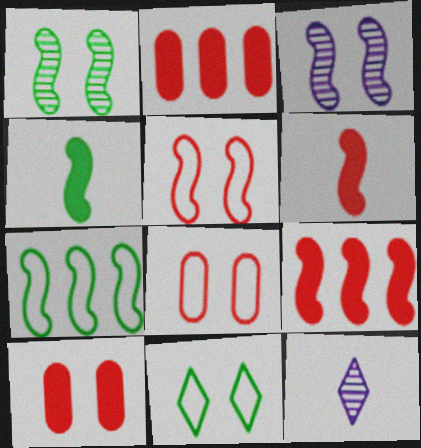[[1, 4, 7], 
[3, 6, 7], 
[3, 10, 11], 
[7, 10, 12]]